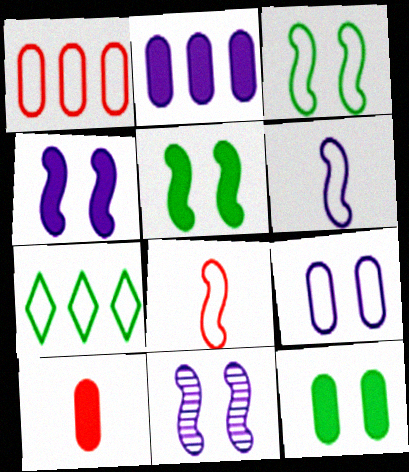[[2, 10, 12], 
[7, 8, 9], 
[7, 10, 11]]